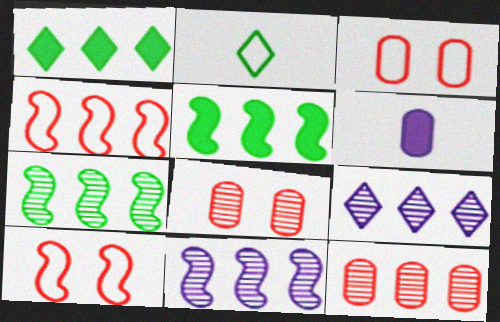[[4, 5, 11], 
[7, 9, 12]]